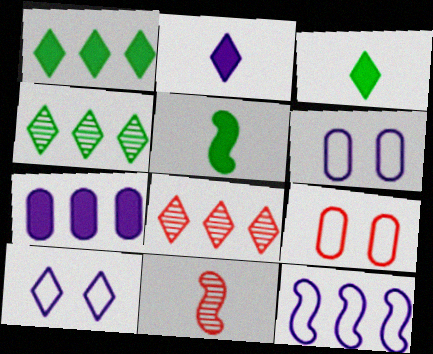[[1, 6, 11], 
[3, 8, 10], 
[5, 6, 8]]